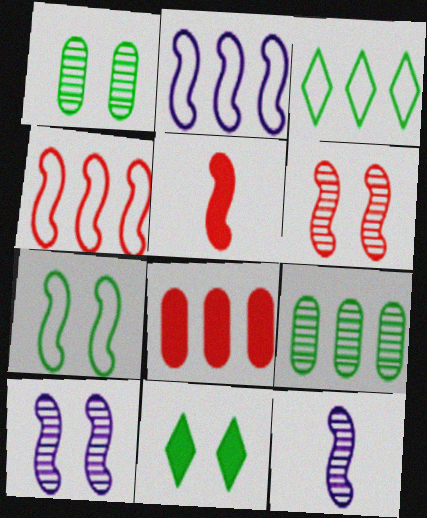[[1, 7, 11], 
[4, 5, 6]]